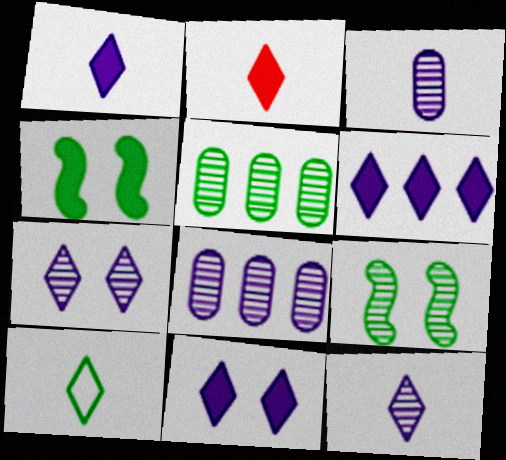[[1, 6, 11], 
[2, 10, 12], 
[4, 5, 10]]